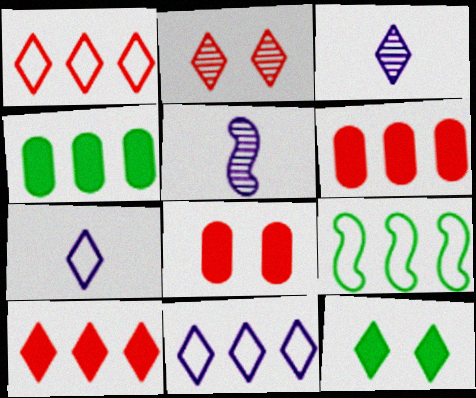[[1, 3, 12], 
[3, 8, 9]]